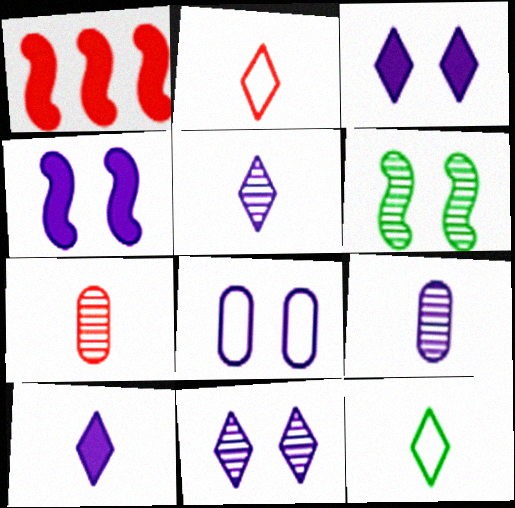[[4, 8, 11]]